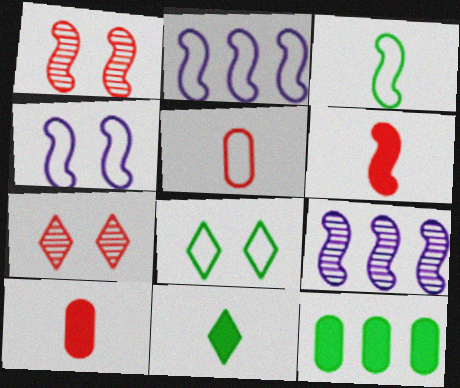[[2, 5, 8], 
[8, 9, 10]]